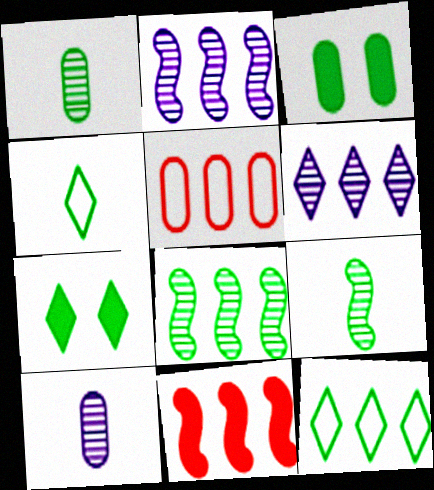[[3, 4, 8], 
[3, 5, 10], 
[3, 9, 12]]